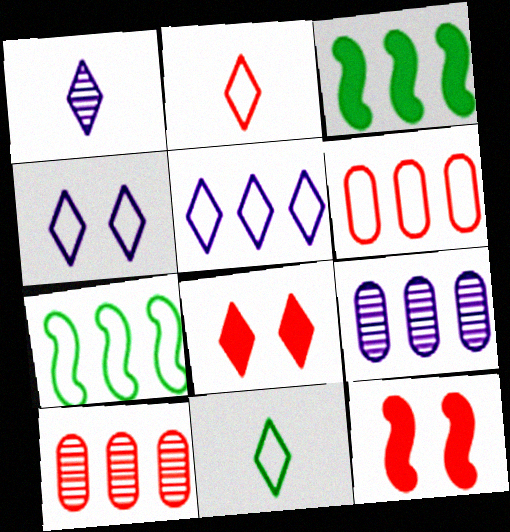[[2, 10, 12], 
[3, 5, 10], 
[5, 6, 7], 
[9, 11, 12]]